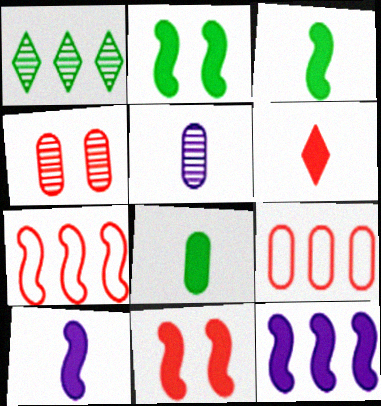[[1, 9, 12], 
[3, 11, 12], 
[4, 6, 7], 
[6, 8, 10]]